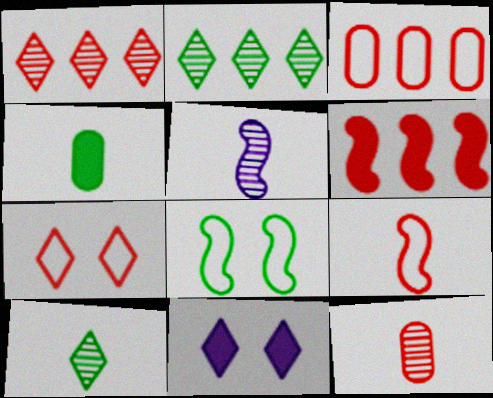[[1, 3, 6], 
[2, 4, 8], 
[3, 7, 9], 
[4, 6, 11], 
[5, 6, 8], 
[5, 10, 12], 
[6, 7, 12]]